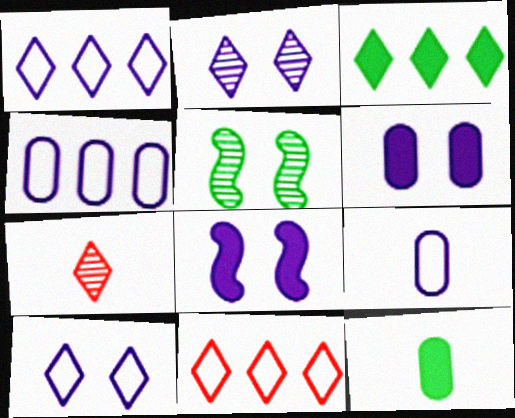[[3, 7, 10]]